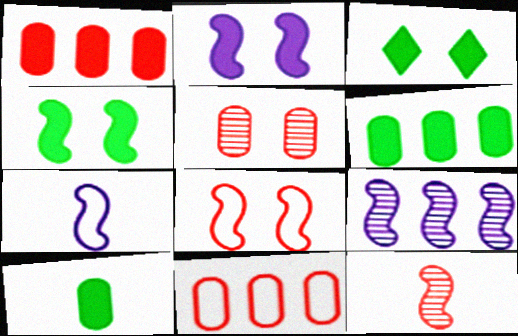[[2, 7, 9]]